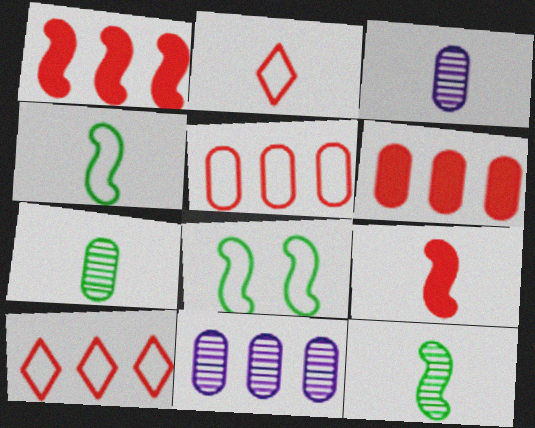[]